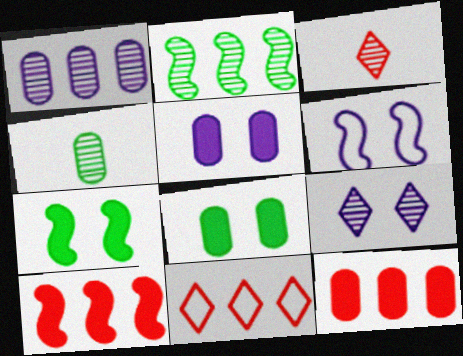[[5, 6, 9]]